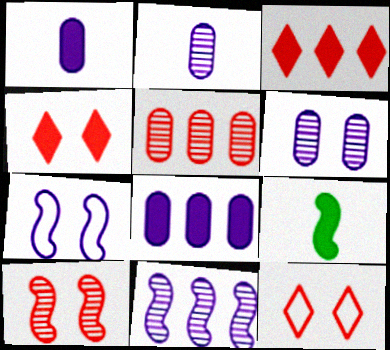[[4, 8, 9]]